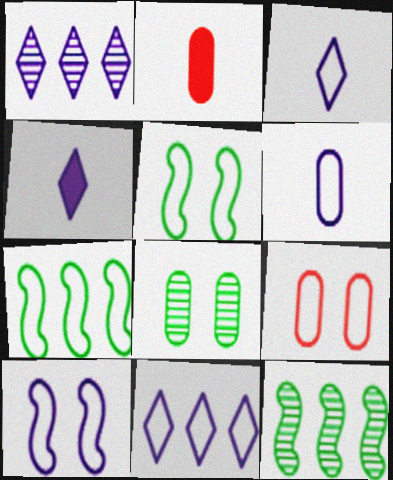[[1, 2, 5], 
[3, 7, 9], 
[4, 9, 12], 
[6, 10, 11]]